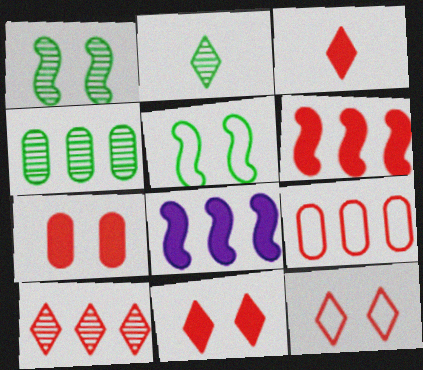[[1, 2, 4], 
[3, 6, 7], 
[3, 10, 12], 
[6, 9, 10]]